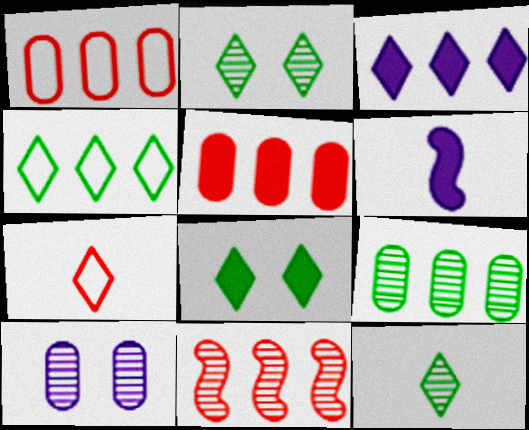[[1, 2, 6], 
[2, 3, 7], 
[4, 8, 12], 
[5, 6, 8], 
[10, 11, 12]]